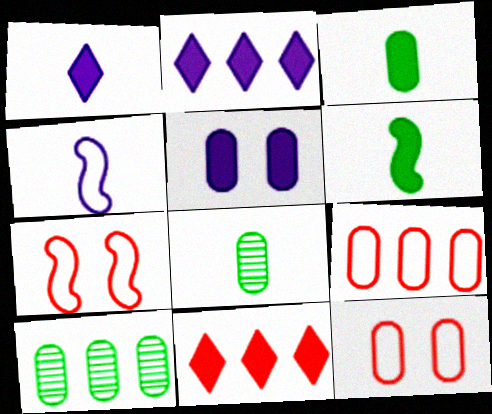[[1, 7, 10], 
[2, 7, 8], 
[5, 6, 11], 
[5, 8, 9]]